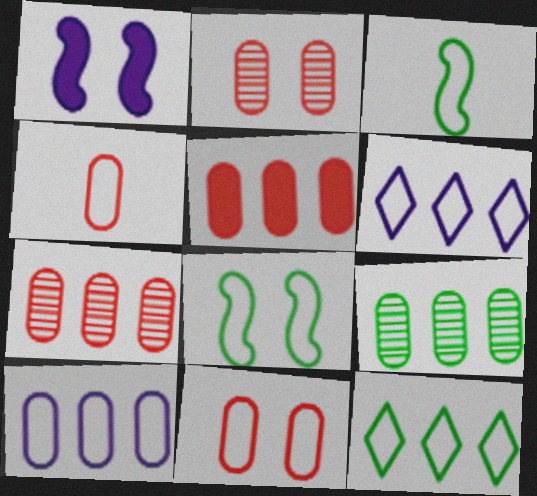[[2, 4, 5], 
[3, 6, 11], 
[4, 6, 8], 
[5, 9, 10]]